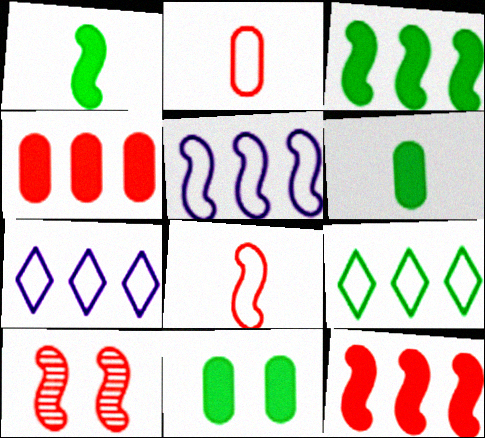[[1, 5, 10], 
[6, 7, 10], 
[8, 10, 12]]